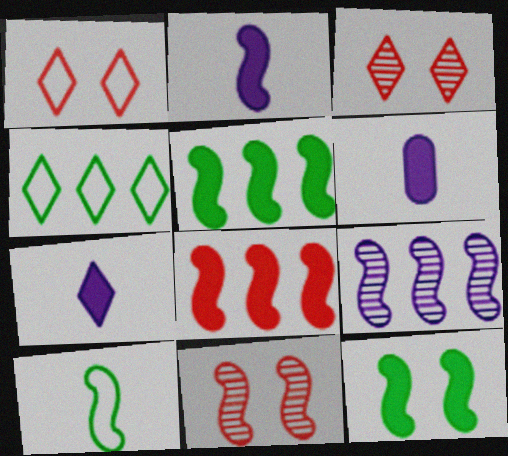[[2, 6, 7], 
[2, 8, 12], 
[3, 4, 7], 
[4, 6, 11]]